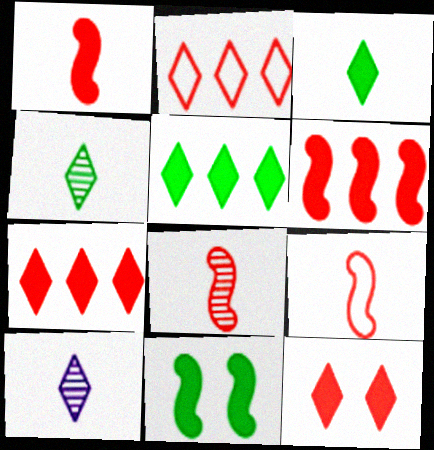[[1, 8, 9]]